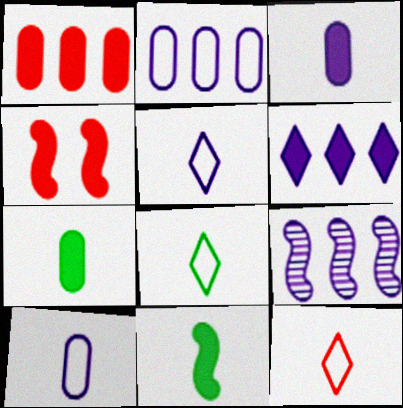[[2, 6, 9], 
[4, 6, 7], 
[5, 8, 12]]